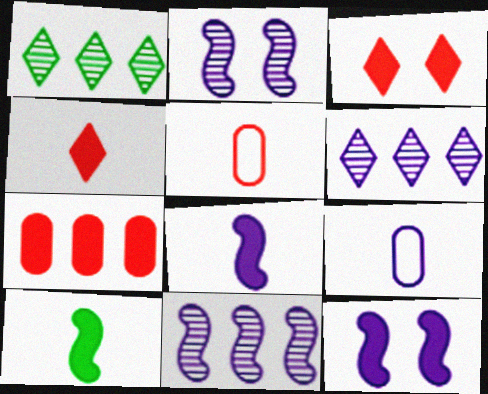[[1, 5, 12], 
[6, 9, 12]]